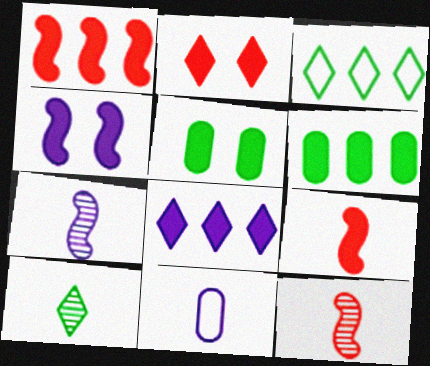[[1, 6, 8], 
[2, 4, 5], 
[5, 8, 9], 
[9, 10, 11]]